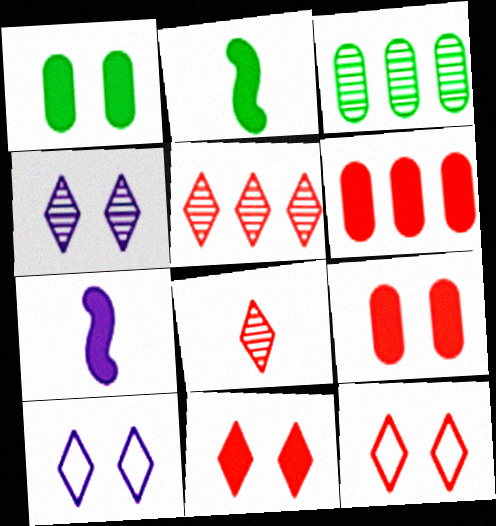[[3, 7, 12]]